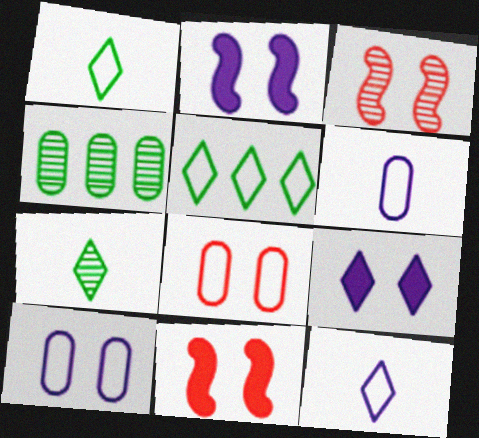[[4, 11, 12]]